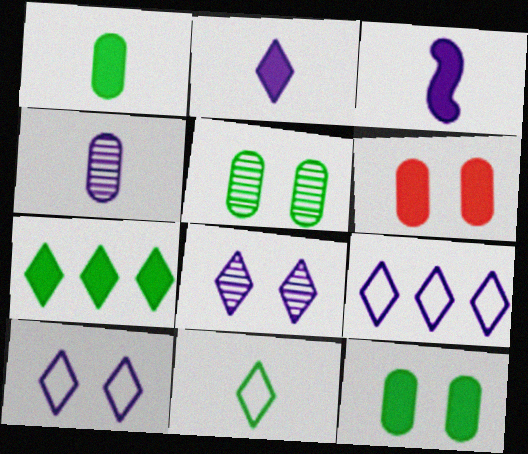[[2, 8, 9], 
[3, 6, 7]]